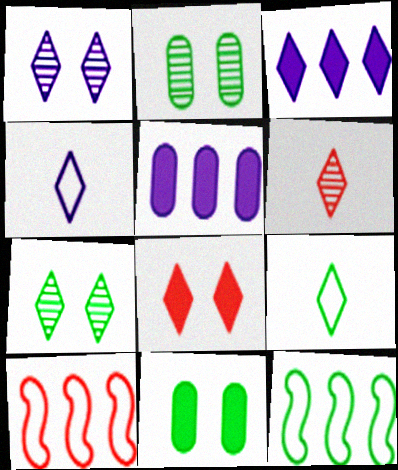[[1, 3, 4]]